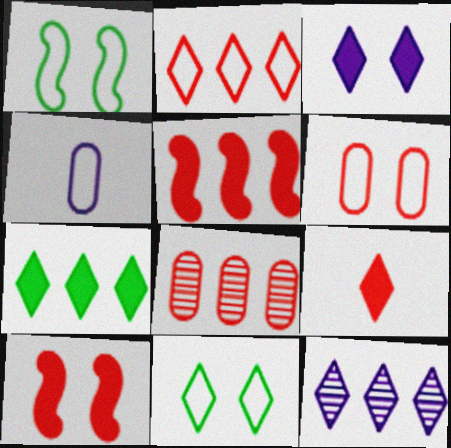[[1, 2, 4], 
[2, 5, 8], 
[2, 7, 12], 
[3, 7, 9], 
[9, 11, 12]]